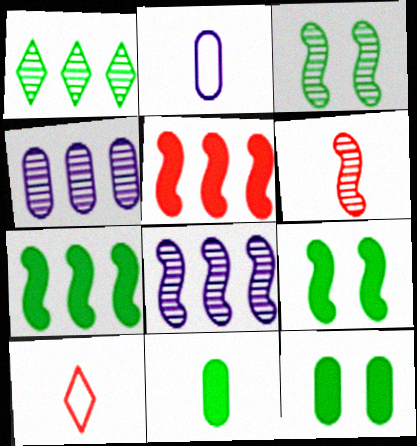[[3, 6, 8], 
[4, 9, 10], 
[8, 10, 12]]